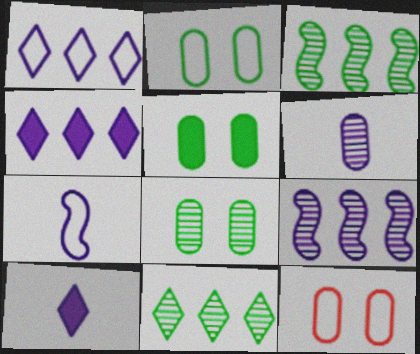[[2, 5, 8], 
[3, 10, 12], 
[6, 7, 10]]